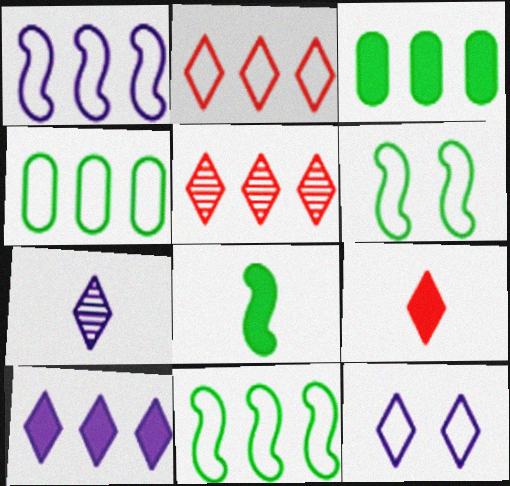[[1, 2, 4], 
[1, 3, 5], 
[7, 10, 12]]